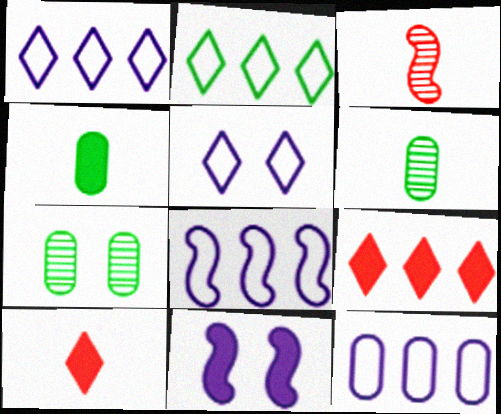[[1, 8, 12], 
[4, 9, 11], 
[7, 8, 10]]